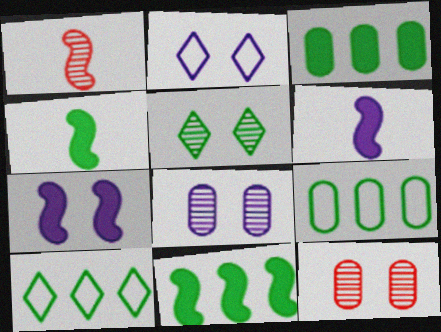[[1, 2, 3], 
[2, 7, 8], 
[4, 5, 9], 
[6, 10, 12]]